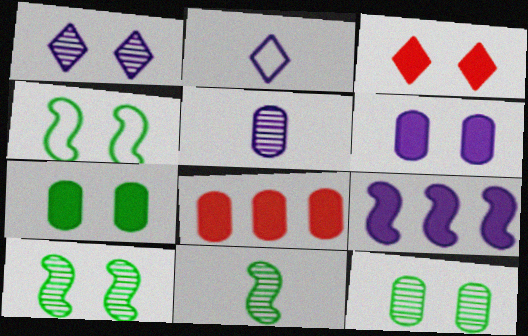[[2, 8, 10]]